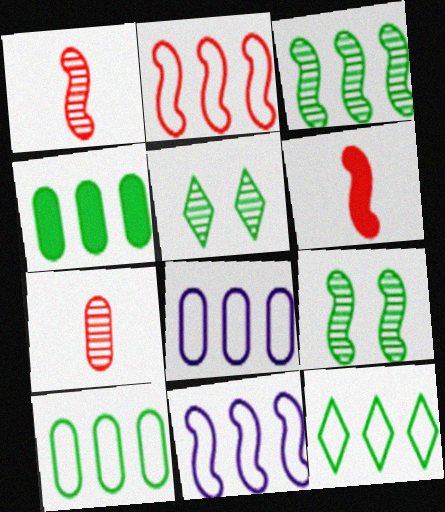[[2, 8, 12], 
[3, 4, 12], 
[5, 6, 8], 
[6, 9, 11]]